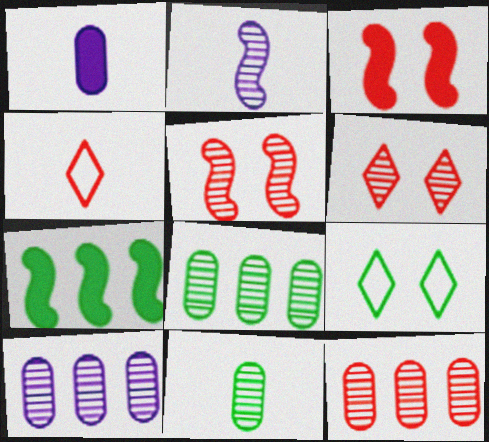[[2, 6, 8], 
[3, 4, 12], 
[7, 9, 11], 
[8, 10, 12]]